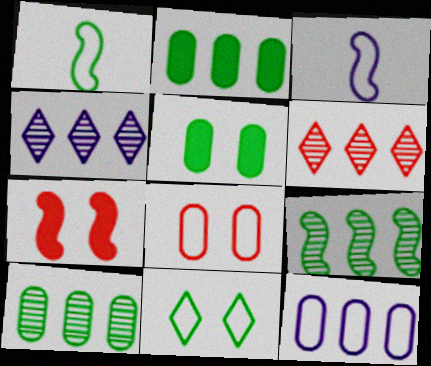[[3, 5, 6], 
[3, 7, 9]]